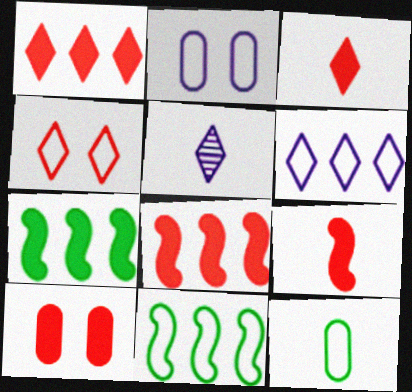[[1, 9, 10], 
[3, 8, 10], 
[5, 9, 12], 
[5, 10, 11]]